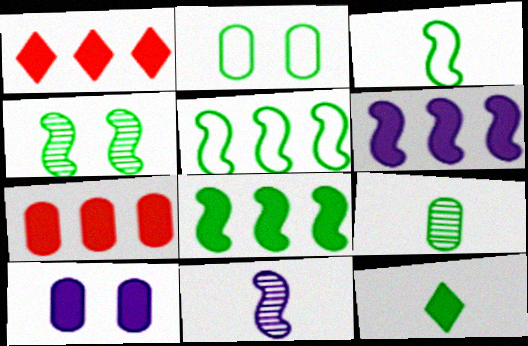[[1, 2, 11], 
[3, 4, 8], 
[3, 9, 12]]